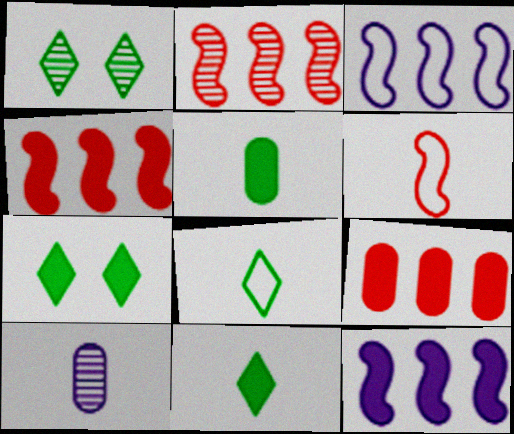[[1, 2, 10], 
[6, 10, 11]]